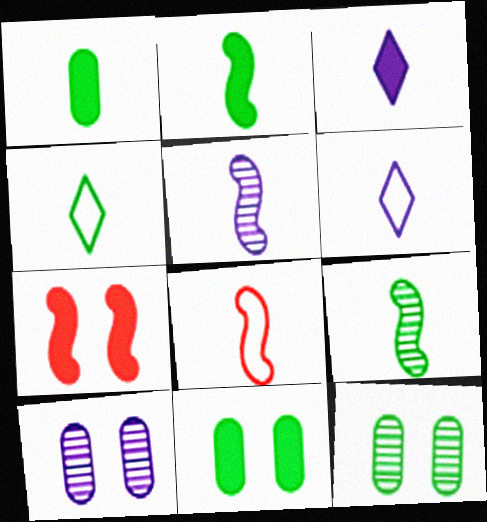[[1, 4, 9], 
[2, 5, 8]]